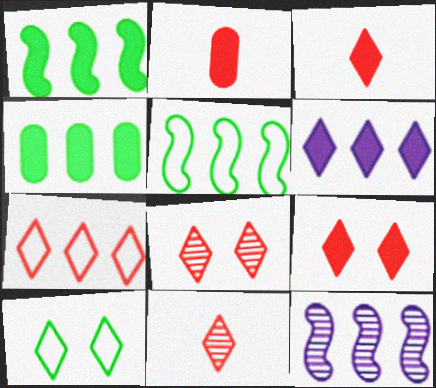[[2, 10, 12], 
[3, 7, 8], 
[4, 7, 12], 
[6, 10, 11], 
[7, 9, 11]]